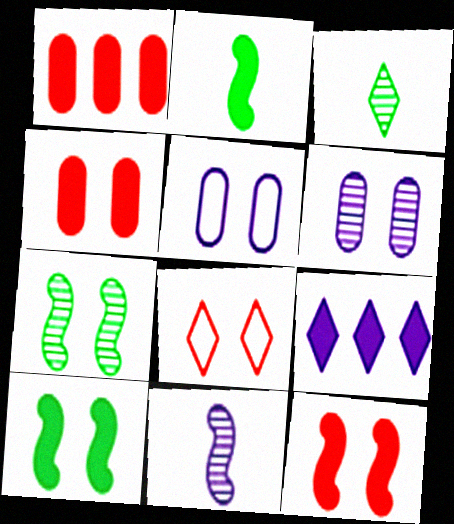[[2, 4, 9], 
[3, 8, 9], 
[5, 9, 11], 
[6, 8, 10]]